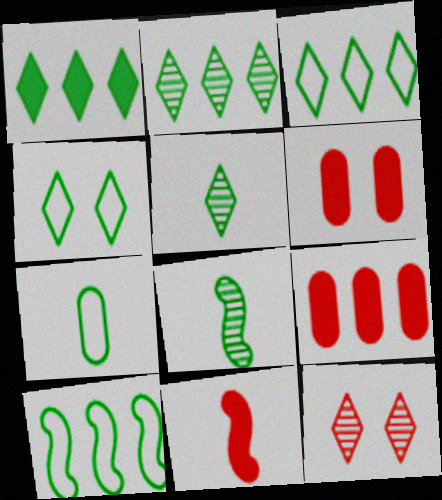[[1, 2, 3], 
[1, 4, 5], 
[4, 7, 10]]